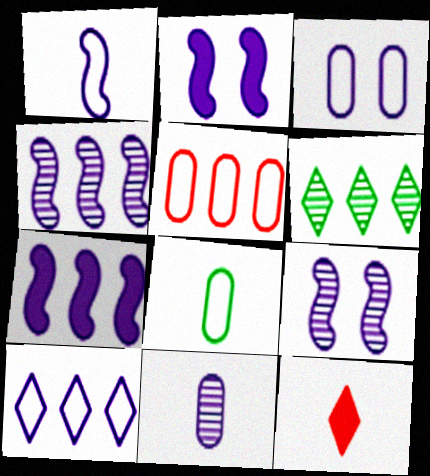[[1, 2, 4], 
[1, 3, 10], 
[1, 7, 9], 
[2, 10, 11], 
[3, 5, 8], 
[5, 6, 7]]